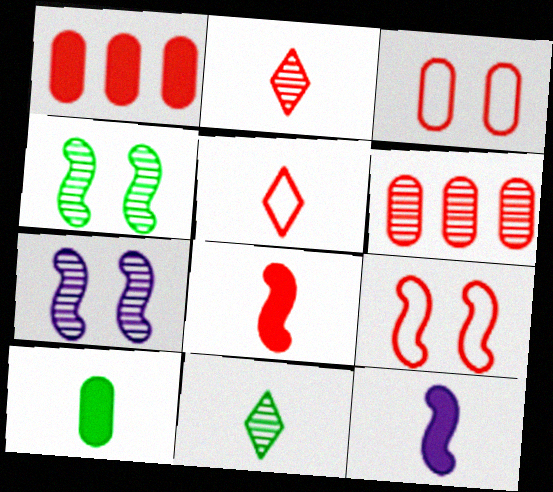[[1, 2, 9], 
[6, 7, 11]]